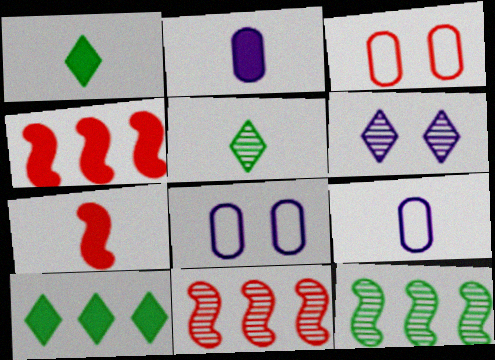[[1, 2, 7], 
[1, 8, 11], 
[4, 5, 8], 
[5, 7, 9]]